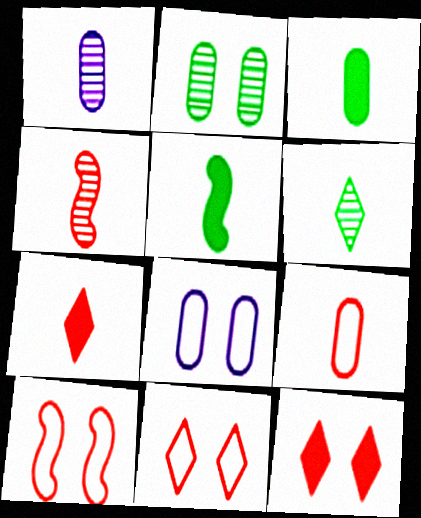[[1, 3, 9], 
[1, 4, 6], 
[4, 7, 9]]